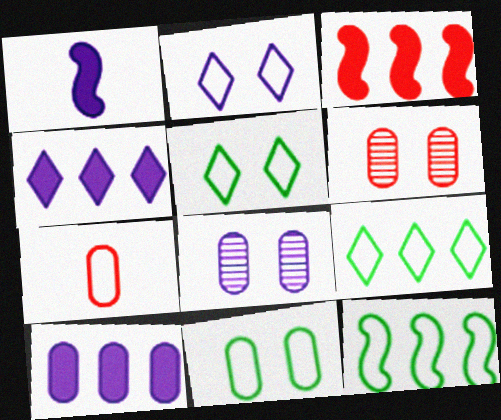[[1, 6, 9], 
[2, 7, 12]]